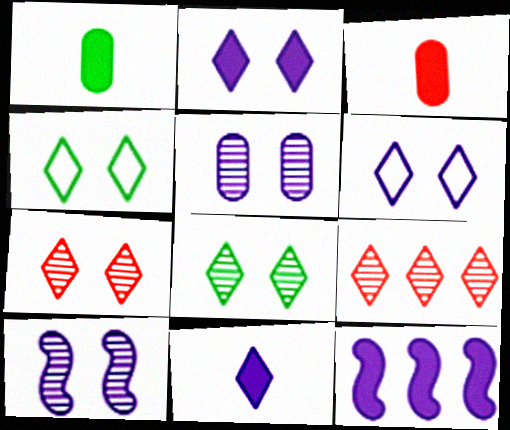[[2, 4, 7], 
[4, 9, 11]]